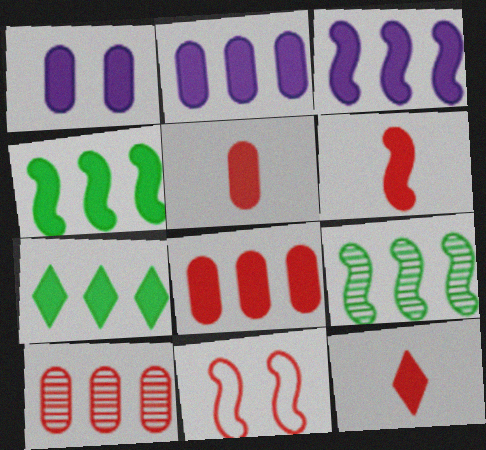[[1, 4, 12], 
[1, 6, 7], 
[3, 7, 8], 
[5, 6, 12], 
[10, 11, 12]]